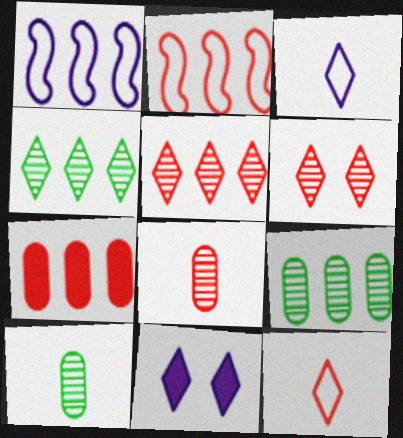[[1, 4, 7], 
[2, 5, 7], 
[2, 10, 11], 
[4, 11, 12]]